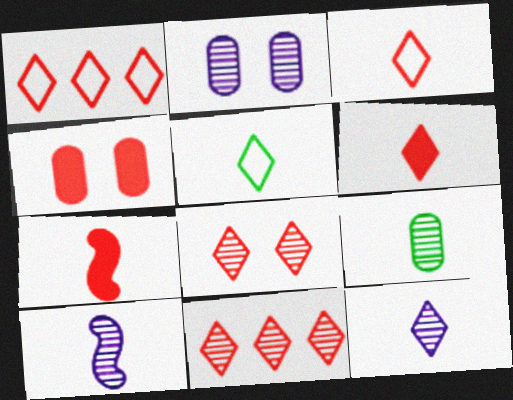[[1, 6, 8], 
[5, 6, 12]]